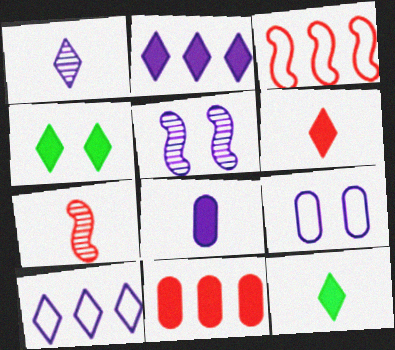[[2, 4, 6], 
[5, 8, 10]]